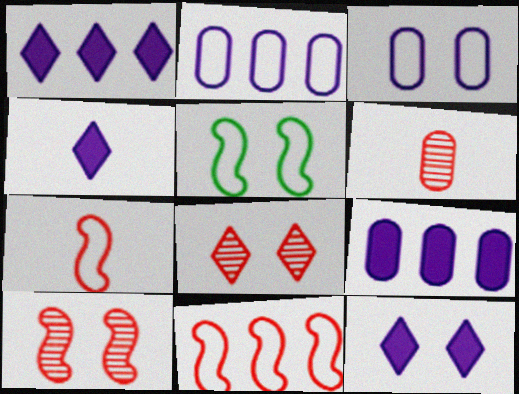[[1, 4, 12], 
[1, 5, 6]]